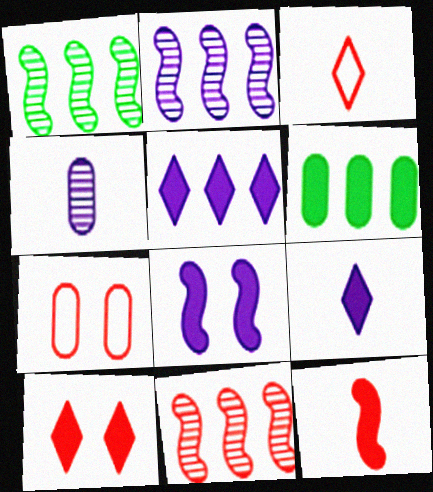[[1, 2, 11], 
[1, 7, 9], 
[4, 6, 7]]